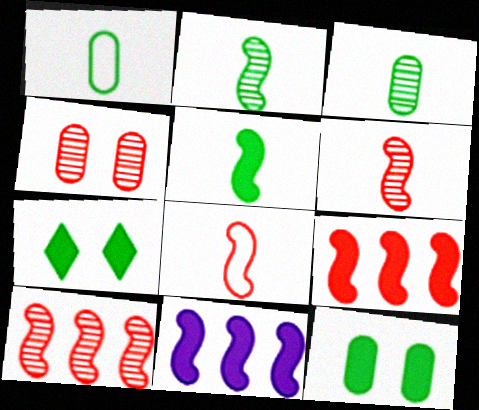[]